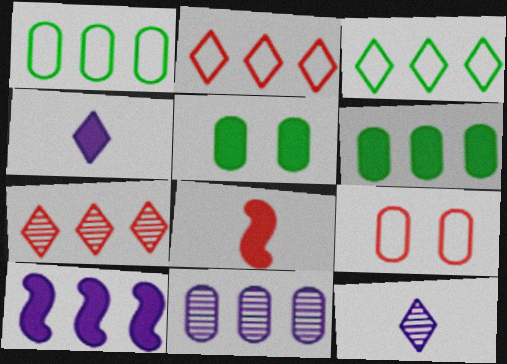[[1, 7, 10], 
[7, 8, 9]]